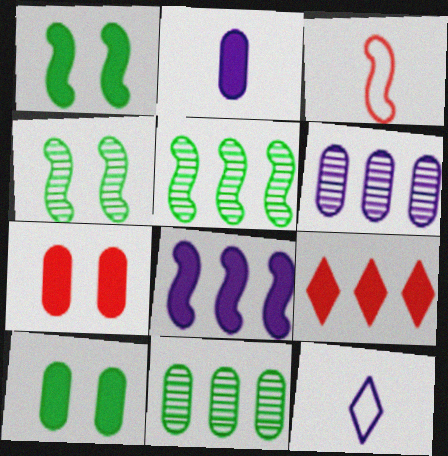[[1, 2, 9], 
[3, 4, 8], 
[5, 7, 12]]